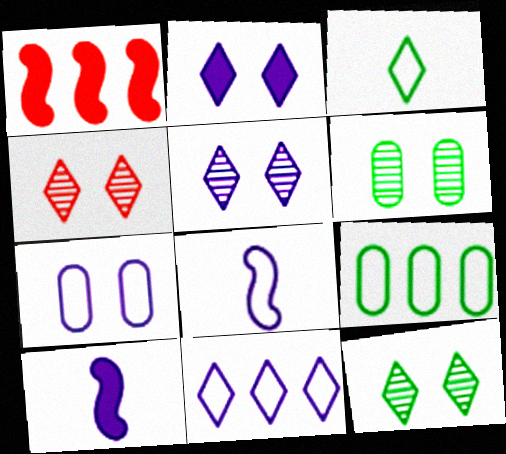[[4, 5, 12], 
[4, 9, 10], 
[7, 8, 11]]